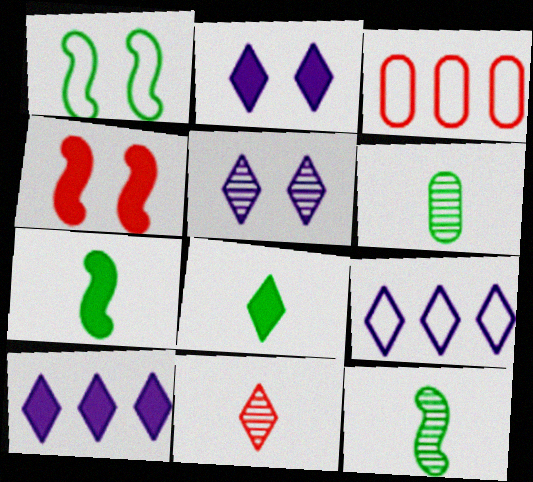[[2, 3, 12], 
[3, 4, 11], 
[3, 5, 7], 
[4, 6, 9]]